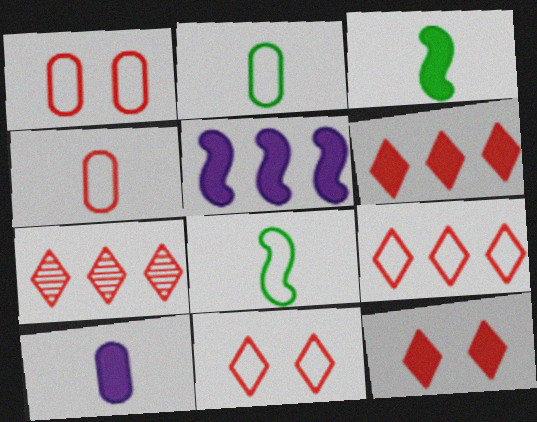[[6, 7, 9]]